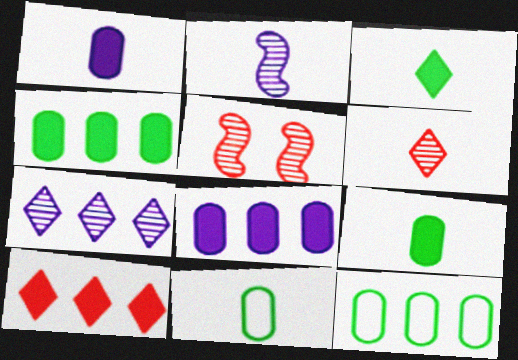[]